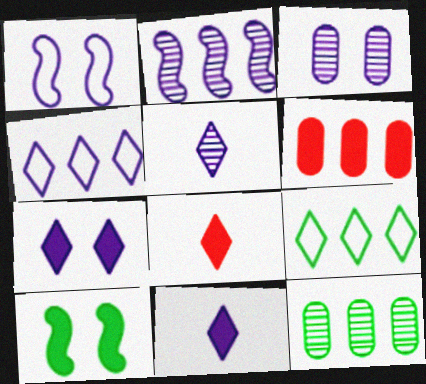[[1, 3, 7], 
[1, 8, 12], 
[2, 3, 5], 
[2, 6, 9], 
[4, 5, 7], 
[6, 10, 11]]